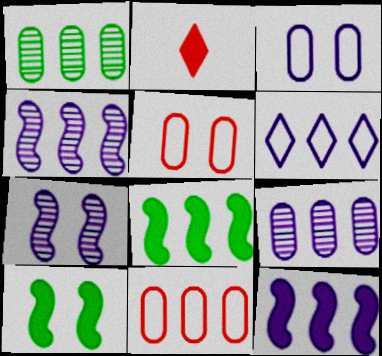[[6, 9, 12]]